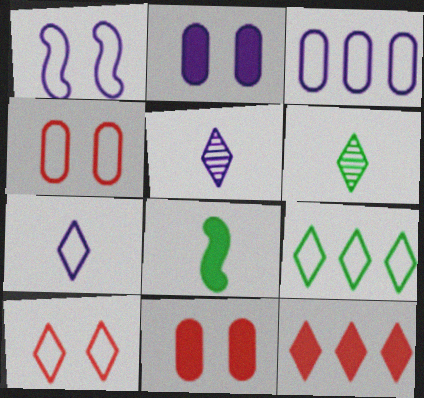[[1, 3, 7], 
[2, 8, 12], 
[7, 9, 10]]